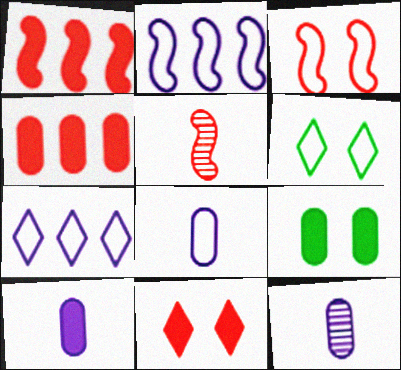[[1, 3, 5], 
[1, 6, 12], 
[4, 9, 10], 
[5, 7, 9], 
[8, 10, 12]]